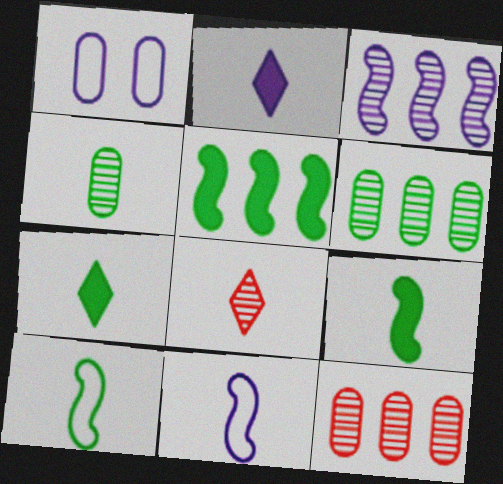[[1, 2, 3], 
[1, 5, 8], 
[4, 7, 10]]